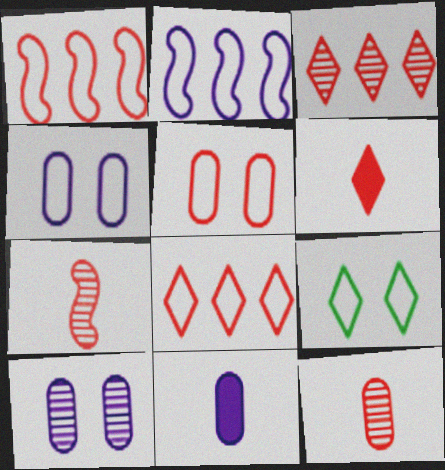[]